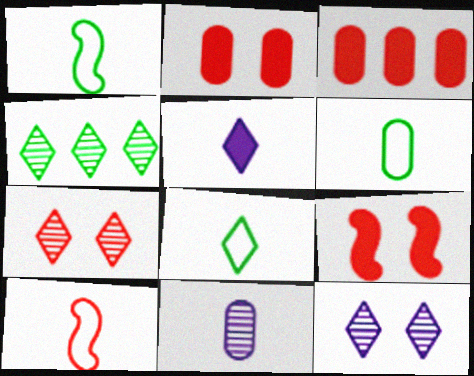[[1, 3, 12], 
[1, 6, 8], 
[3, 7, 10]]